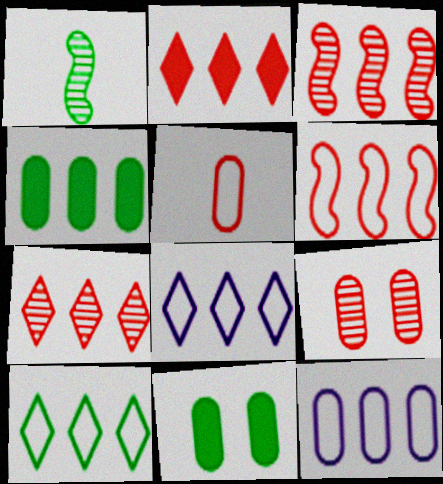[[1, 10, 11], 
[3, 4, 8], 
[6, 10, 12]]